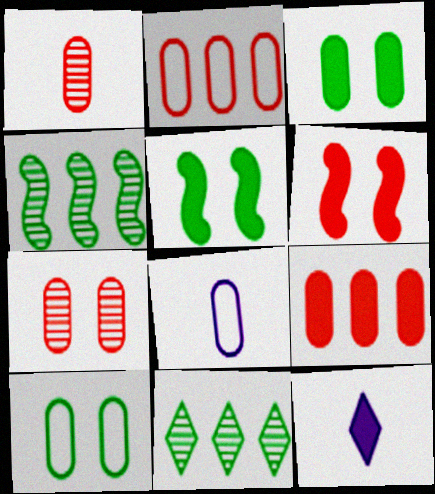[[2, 8, 10], 
[5, 9, 12], 
[6, 8, 11]]